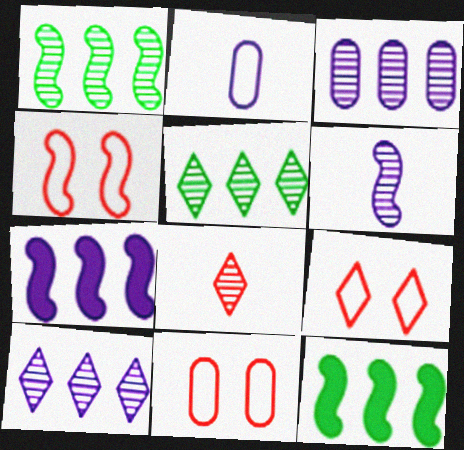[[4, 6, 12], 
[4, 9, 11]]